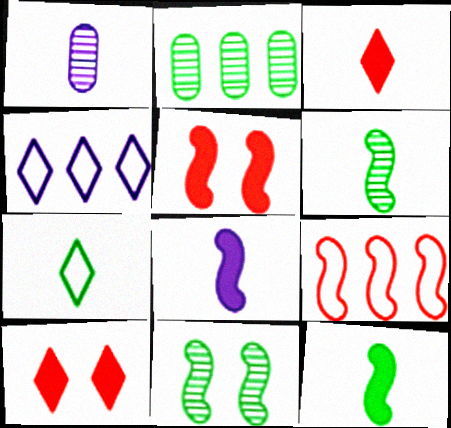[[8, 9, 11]]